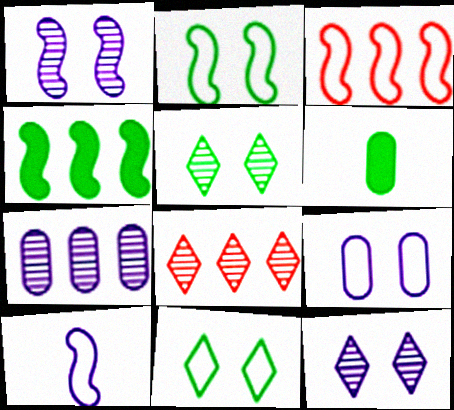[[2, 3, 10], 
[3, 6, 12]]